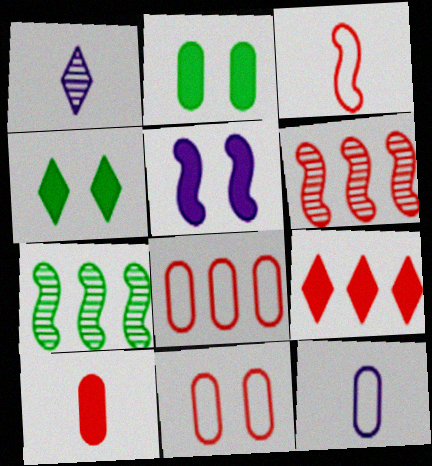[[3, 5, 7], 
[4, 6, 12], 
[6, 8, 9]]